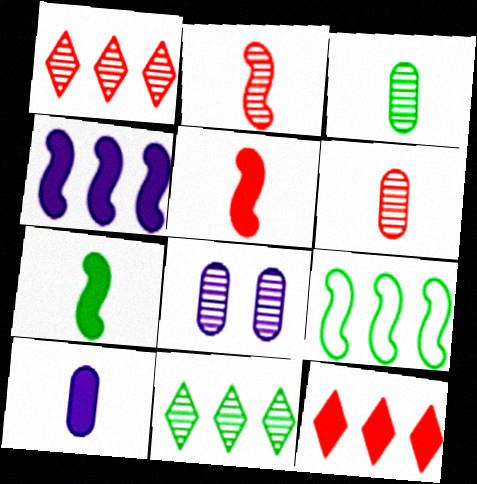[[2, 8, 11]]